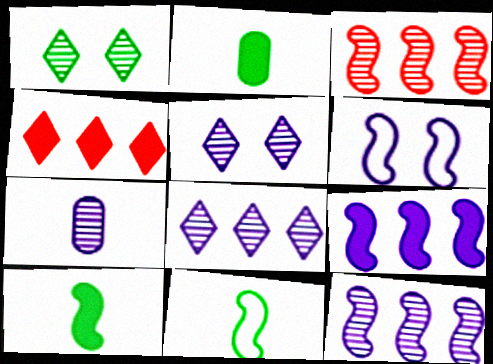[[1, 3, 7], 
[3, 6, 10], 
[5, 7, 12]]